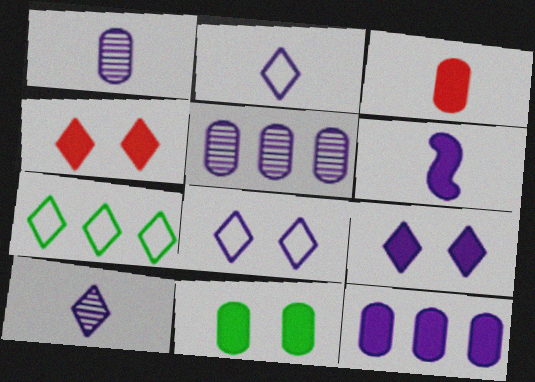[[1, 2, 6], 
[3, 11, 12], 
[4, 7, 10], 
[5, 6, 8], 
[6, 9, 12]]